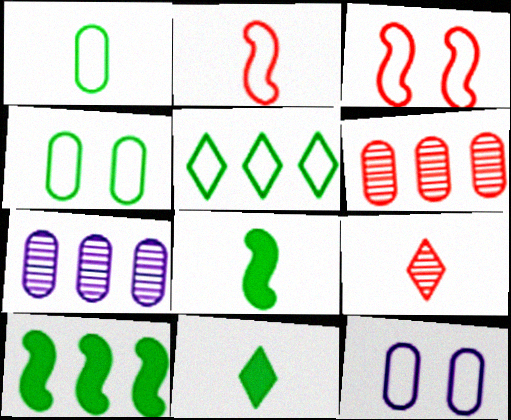[[2, 5, 12], 
[3, 7, 11], 
[9, 10, 12]]